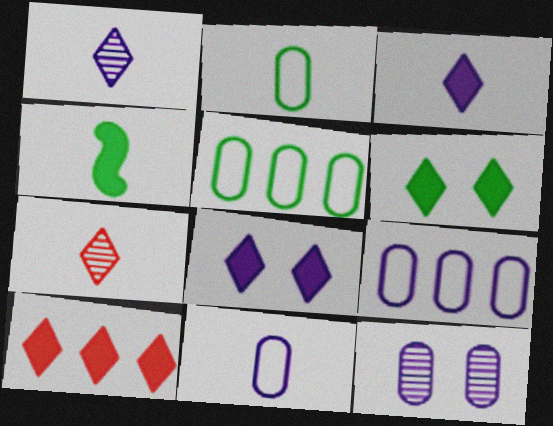[[3, 6, 10], 
[4, 7, 11]]